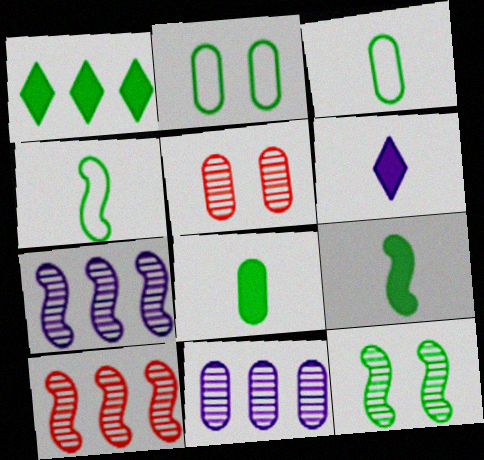[[1, 3, 12], 
[2, 6, 10]]